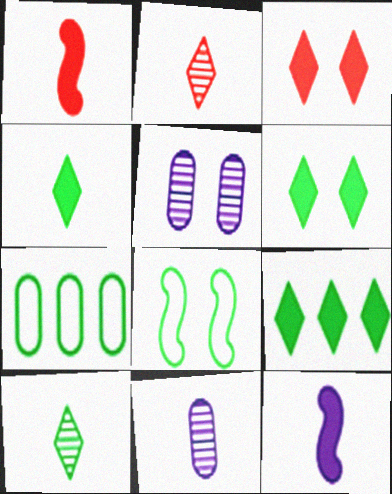[[3, 5, 8], 
[4, 6, 9]]